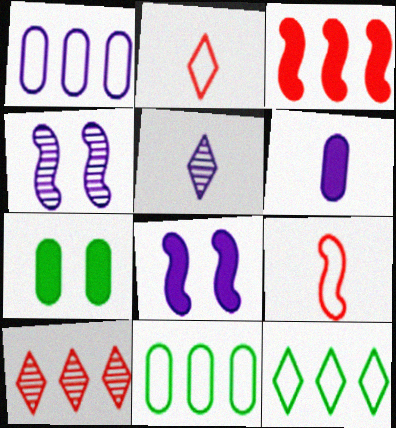[[1, 5, 8]]